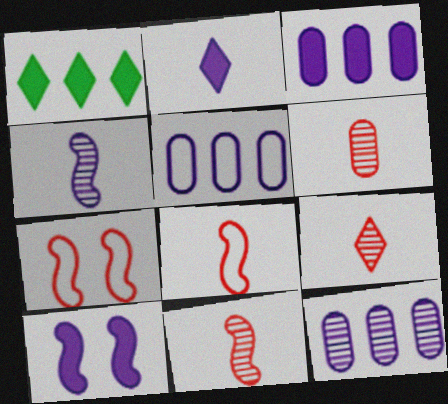[[2, 3, 10], 
[3, 5, 12], 
[6, 9, 11]]